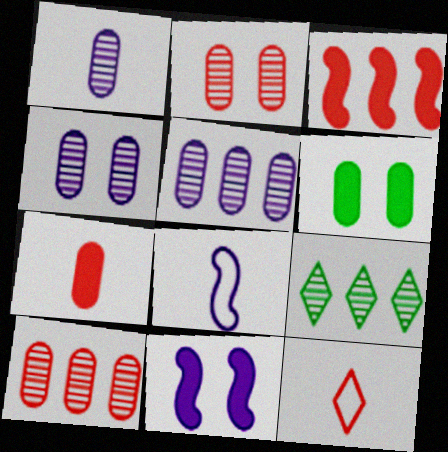[[1, 4, 5], 
[2, 3, 12]]